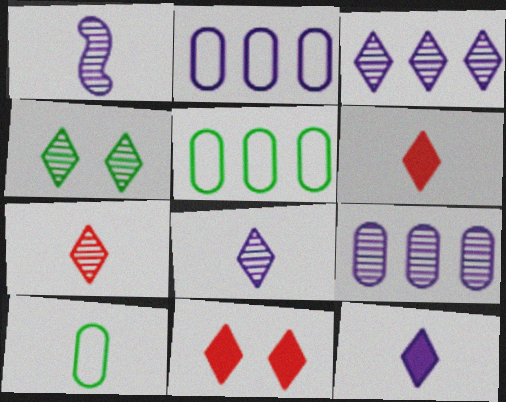[[1, 5, 11], 
[1, 6, 10], 
[3, 4, 7]]